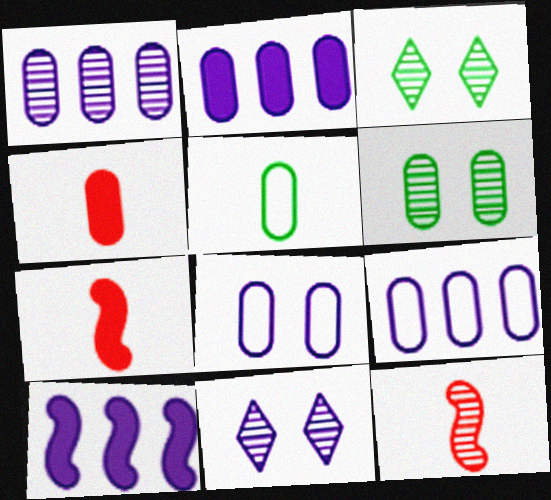[[1, 2, 9], 
[1, 3, 12], 
[3, 7, 9], 
[4, 6, 9]]